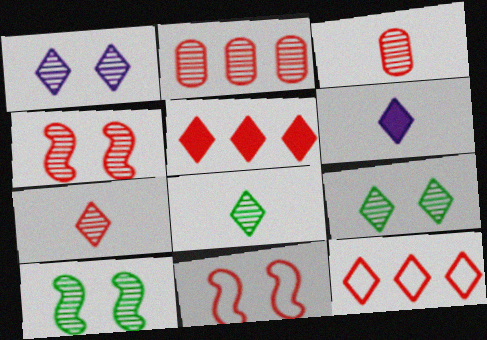[[2, 4, 7], 
[3, 5, 11], 
[6, 9, 12]]